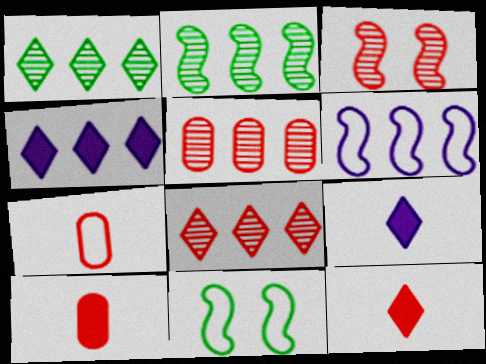[[5, 9, 11]]